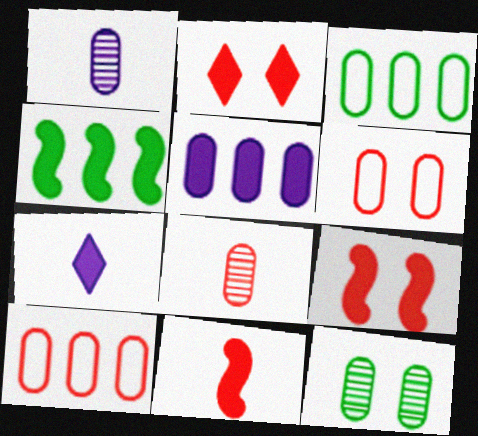[]